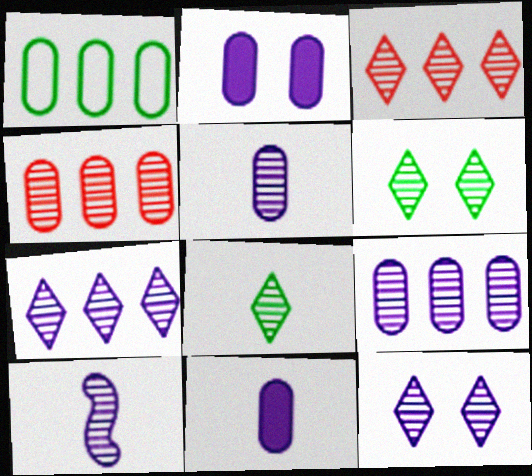[[3, 8, 12], 
[4, 6, 10], 
[9, 10, 12]]